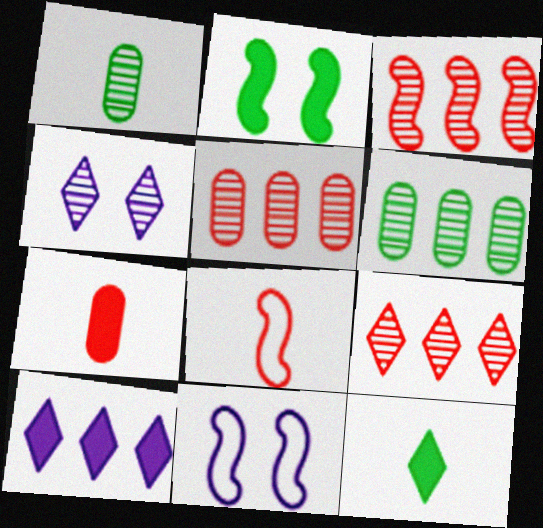[[1, 3, 4], 
[2, 7, 10], 
[3, 5, 9], 
[5, 11, 12]]